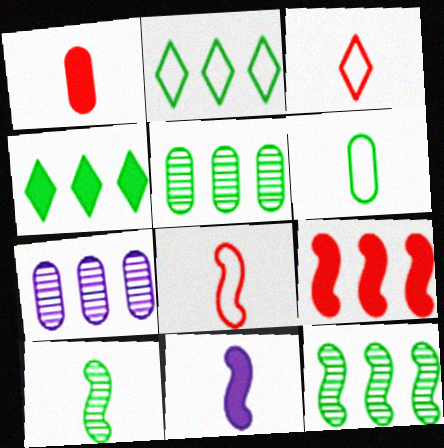[[2, 7, 9], 
[8, 10, 11]]